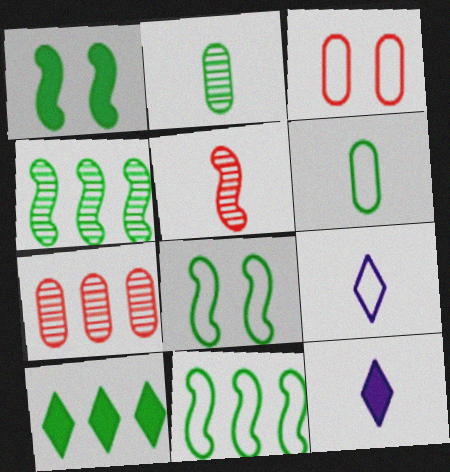[[1, 7, 9], 
[2, 8, 10], 
[3, 4, 12], 
[3, 9, 11], 
[5, 6, 12], 
[7, 8, 12]]